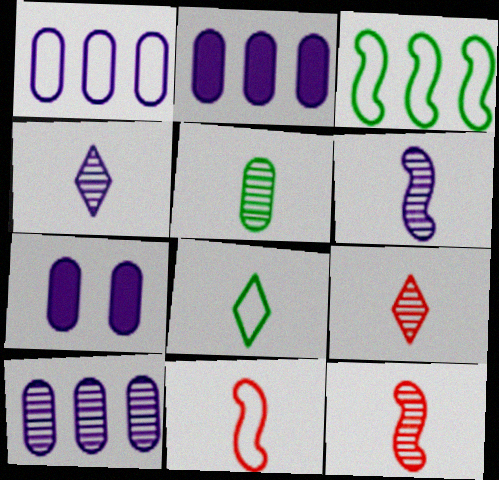[[1, 2, 10], 
[3, 7, 9], 
[4, 5, 12], 
[5, 6, 9]]